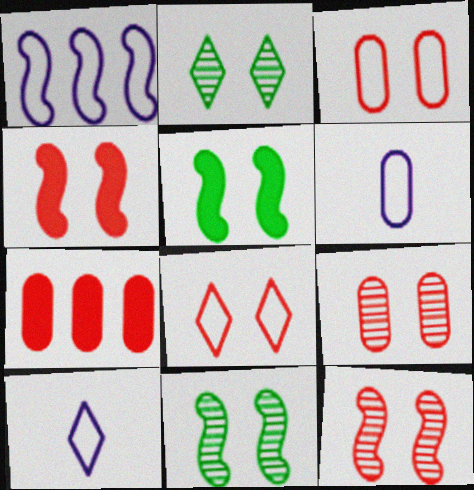[[4, 8, 9], 
[7, 10, 11]]